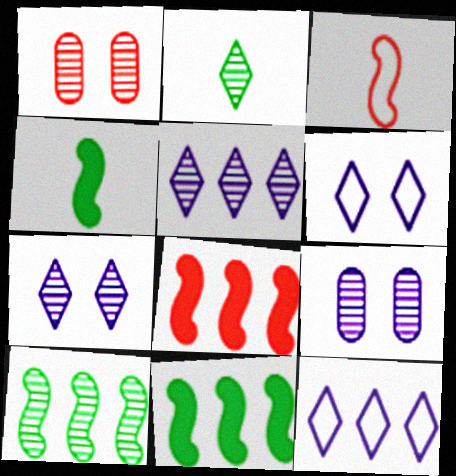[[1, 4, 12]]